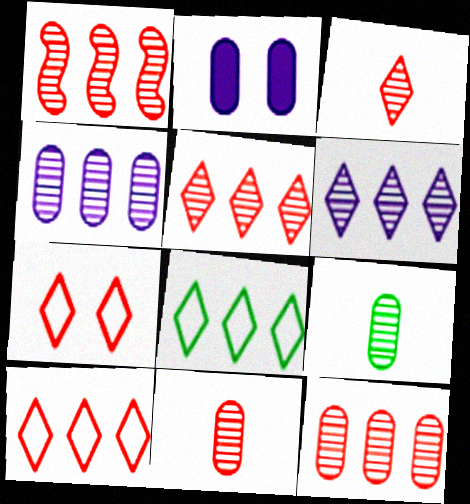[[1, 5, 12]]